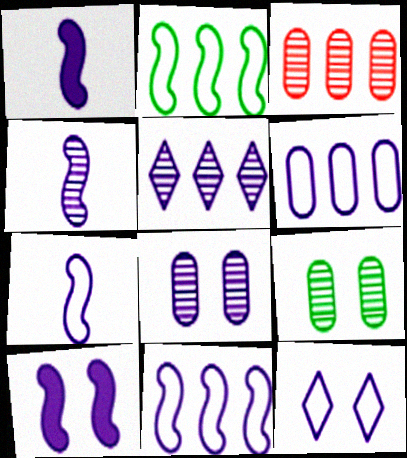[[1, 4, 7], 
[4, 5, 8], 
[4, 10, 11], 
[6, 7, 12], 
[8, 10, 12]]